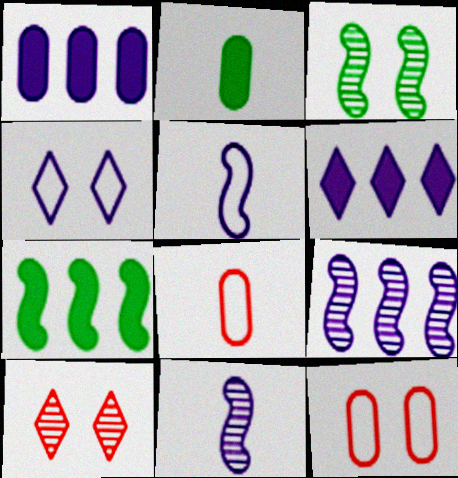[[1, 4, 11], 
[3, 6, 8]]